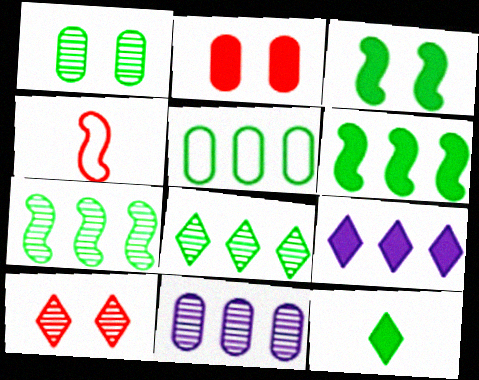[[1, 4, 9], 
[5, 6, 8]]